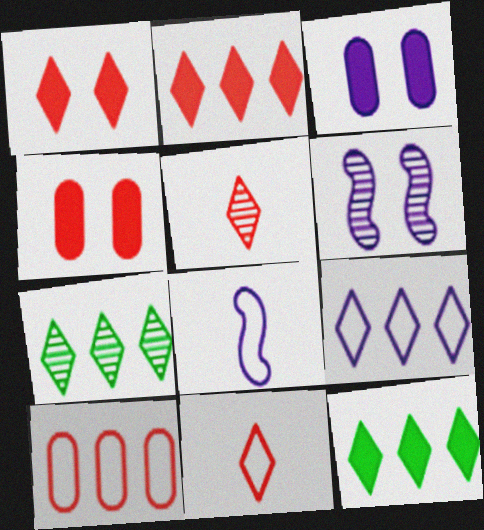[[2, 7, 9], 
[4, 7, 8]]